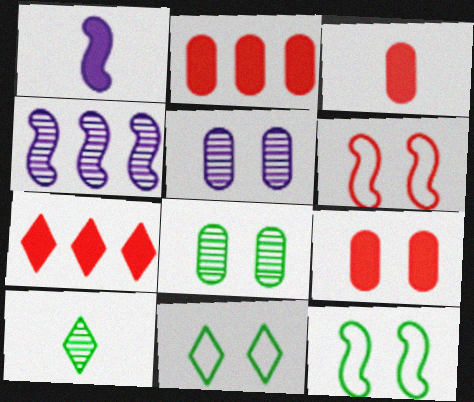[[2, 3, 9], 
[3, 4, 11]]